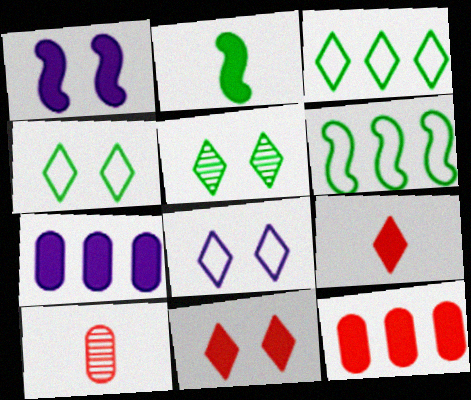[[1, 3, 10], 
[2, 7, 11], 
[5, 8, 11]]